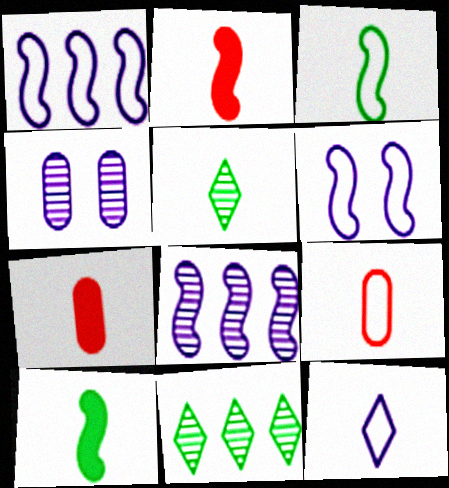[[3, 9, 12], 
[6, 7, 11]]